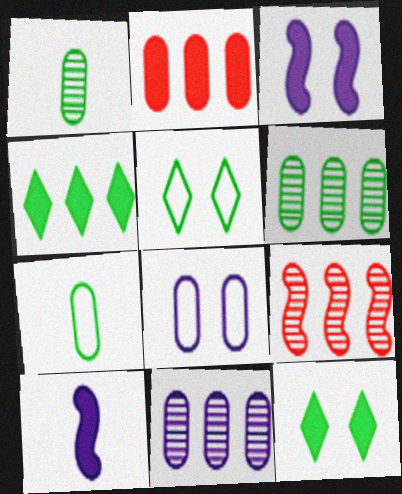[[1, 2, 8], 
[2, 10, 12]]